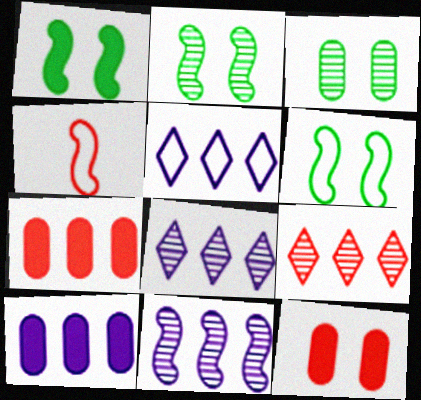[[1, 2, 6], 
[1, 4, 11], 
[4, 9, 12], 
[5, 10, 11]]